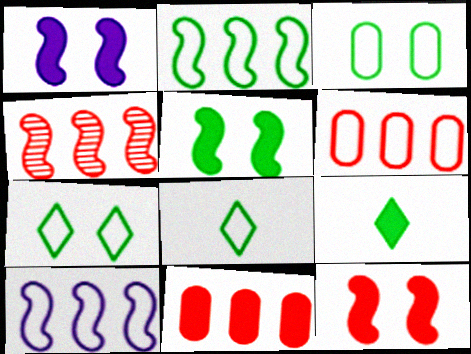[[1, 5, 12], 
[1, 9, 11], 
[2, 3, 8]]